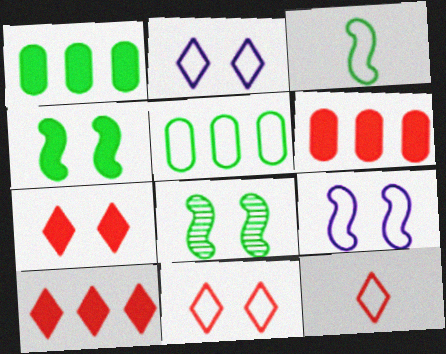[[5, 9, 12]]